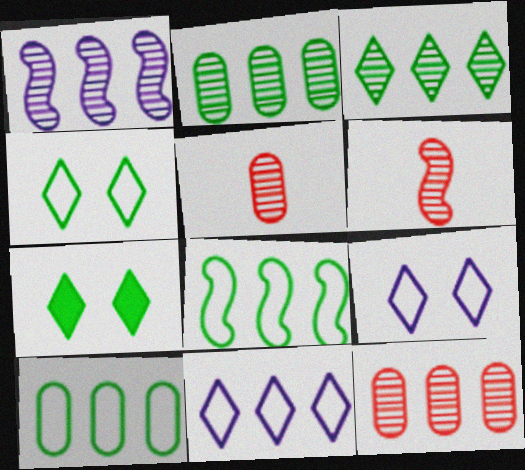[[1, 3, 12]]